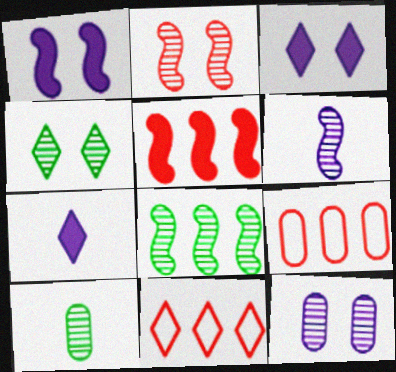[[1, 10, 11], 
[2, 4, 12], 
[2, 6, 8], 
[4, 7, 11], 
[4, 8, 10]]